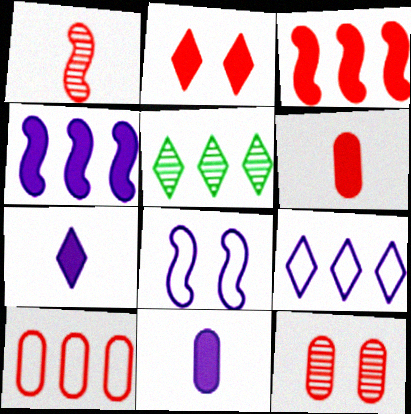[[1, 2, 10], 
[2, 3, 6], 
[4, 5, 10], 
[5, 6, 8], 
[6, 10, 12]]